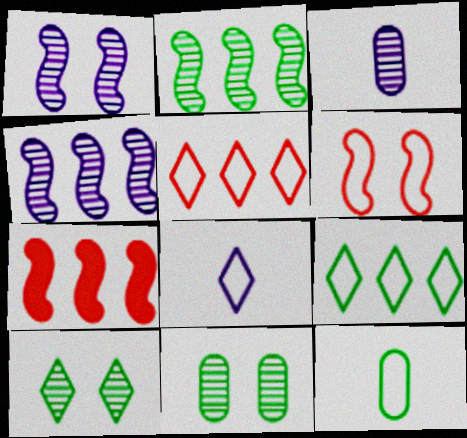[[7, 8, 11]]